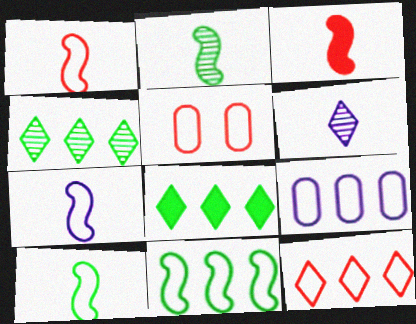[[1, 5, 12], 
[1, 7, 10], 
[2, 3, 7], 
[9, 11, 12]]